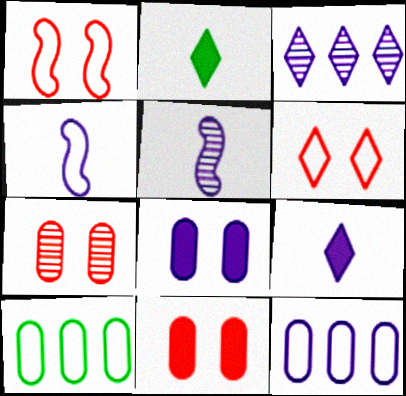[[2, 3, 6], 
[3, 4, 8], 
[4, 6, 10]]